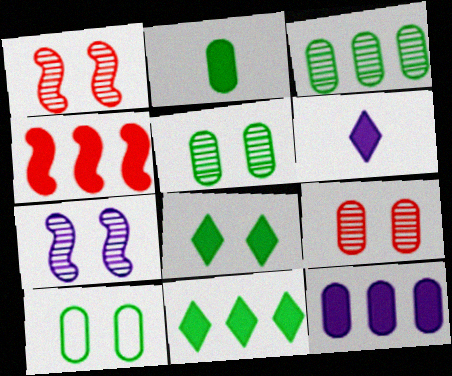[[2, 3, 10], 
[4, 11, 12]]